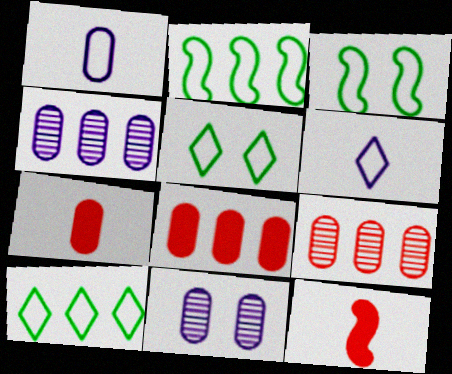[[4, 5, 12], 
[10, 11, 12]]